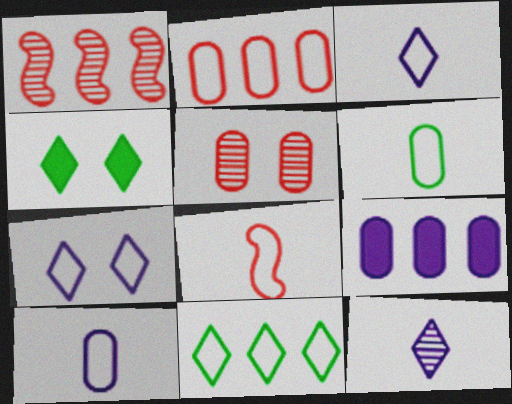[[1, 4, 10], 
[1, 9, 11], 
[3, 6, 8], 
[5, 6, 9]]